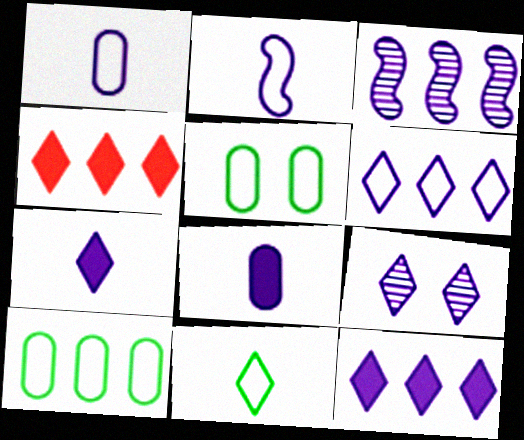[[3, 4, 10], 
[4, 9, 11], 
[6, 7, 9]]